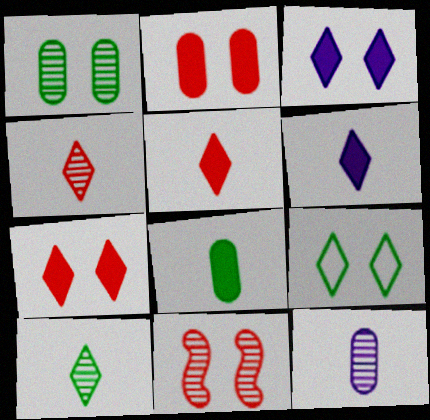[]